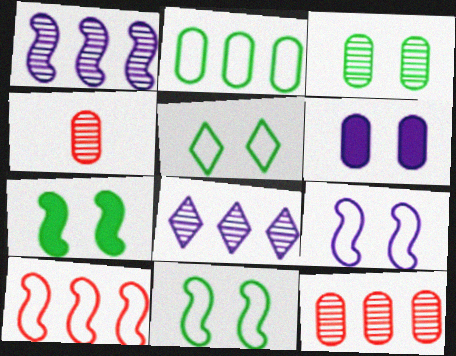[[2, 4, 6], 
[3, 5, 7]]